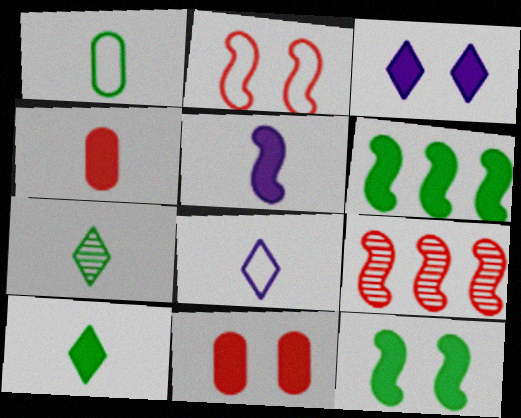[[1, 3, 9], 
[3, 4, 6], 
[3, 11, 12], 
[4, 5, 10]]